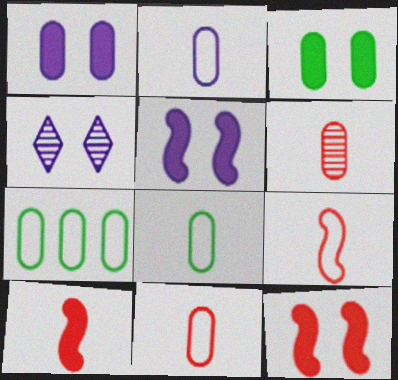[[1, 6, 7], 
[2, 8, 11], 
[4, 7, 10]]